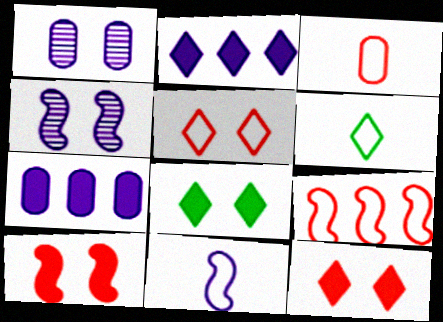[[1, 2, 11], 
[3, 5, 9], 
[3, 6, 11]]